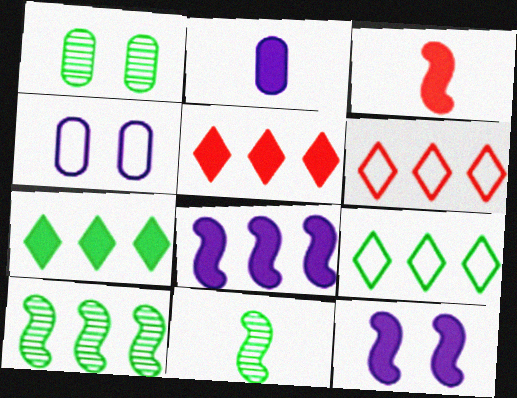[[4, 5, 11]]